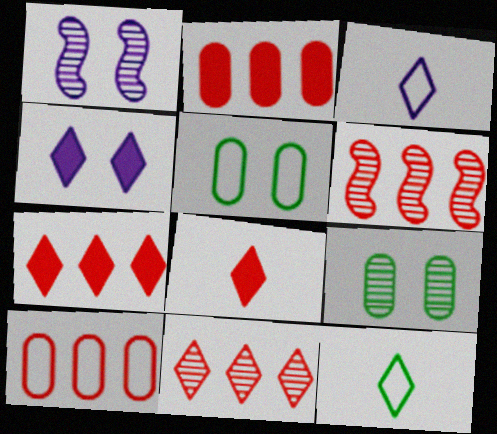[[1, 2, 12], 
[4, 11, 12], 
[6, 7, 10]]